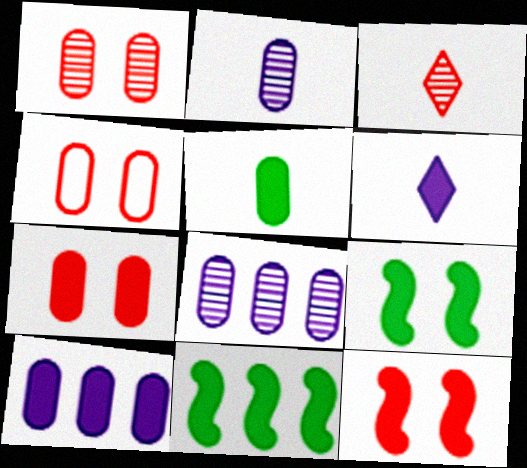[[1, 4, 7], 
[4, 5, 8], 
[5, 7, 10], 
[6, 7, 11]]